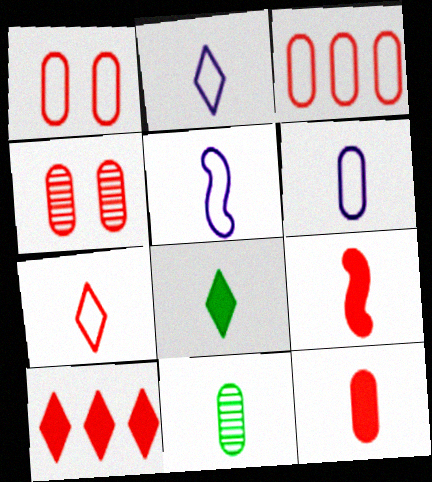[[2, 5, 6], 
[2, 9, 11], 
[3, 4, 12], 
[6, 11, 12]]